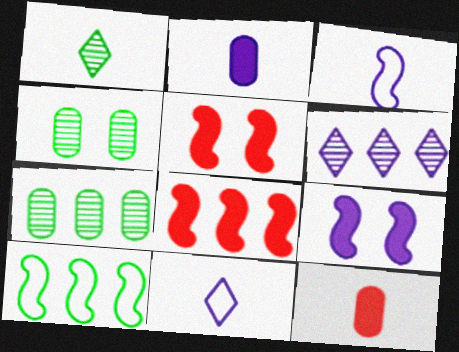[[1, 3, 12], 
[4, 8, 11], 
[5, 7, 11]]